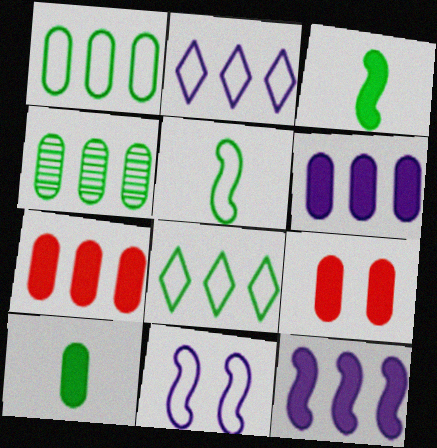[[6, 9, 10]]